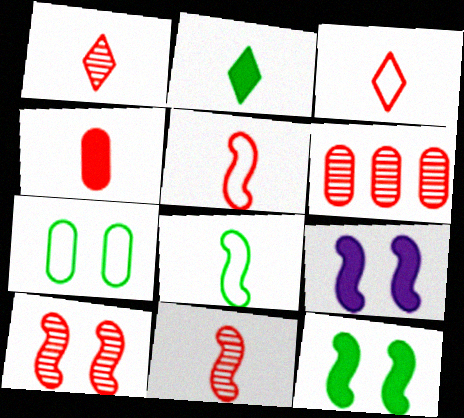[[1, 4, 5], 
[1, 6, 10], 
[3, 4, 11]]